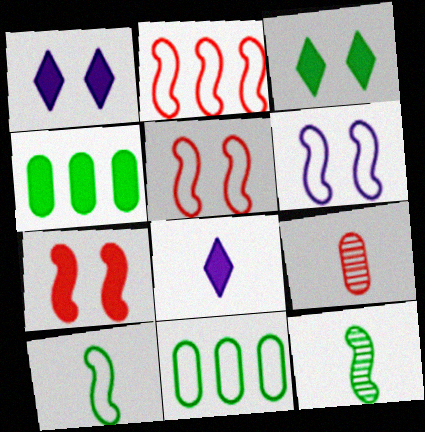[[2, 6, 10], 
[3, 11, 12], 
[4, 7, 8], 
[8, 9, 10]]